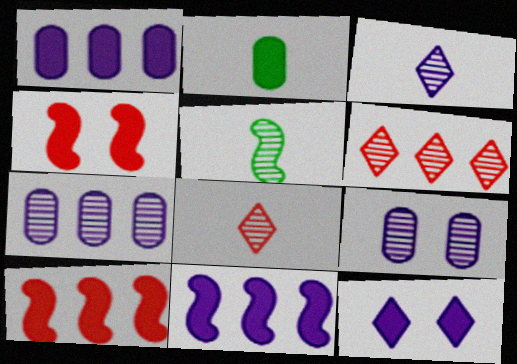[[2, 10, 12], 
[5, 6, 9]]